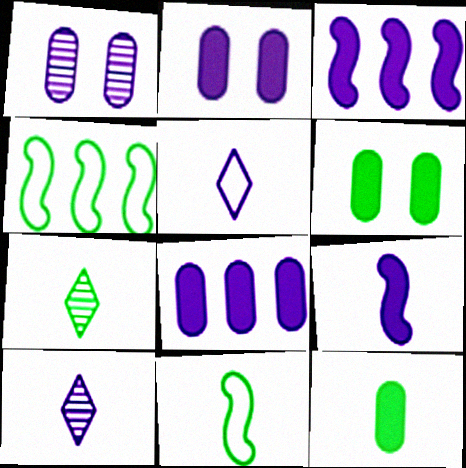[[1, 3, 5], 
[4, 6, 7], 
[7, 11, 12]]